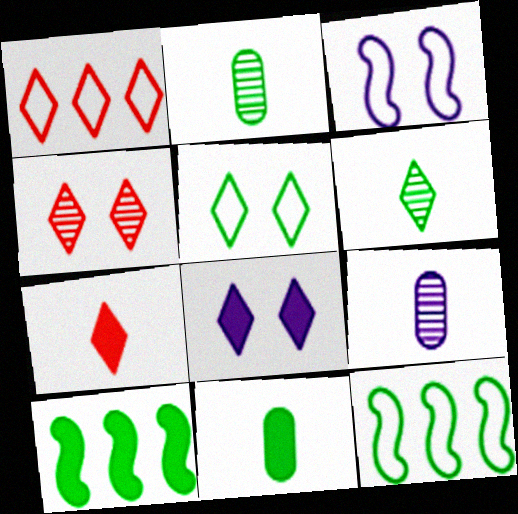[[1, 4, 7], 
[1, 6, 8], 
[2, 5, 10], 
[4, 5, 8]]